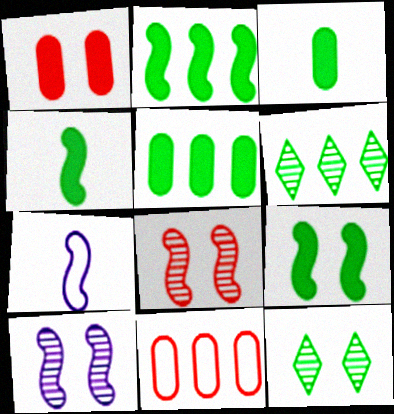[[1, 6, 7], 
[2, 4, 9], 
[2, 7, 8]]